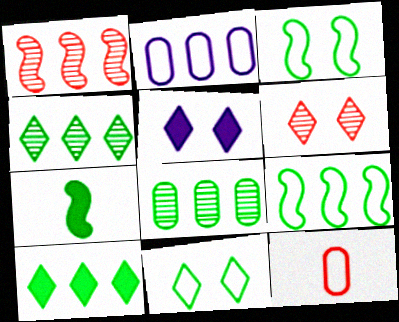[[1, 2, 10], 
[2, 6, 7], 
[5, 6, 11], 
[7, 8, 11], 
[8, 9, 10]]